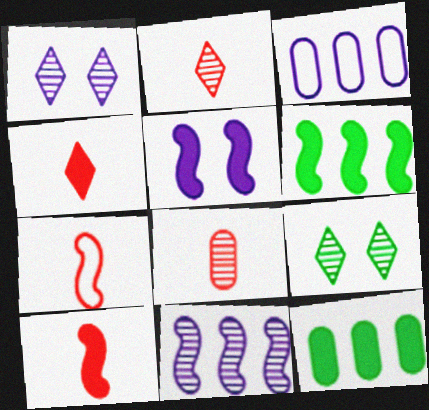[[1, 7, 12], 
[3, 9, 10], 
[4, 5, 12], 
[4, 7, 8], 
[5, 6, 10], 
[8, 9, 11]]